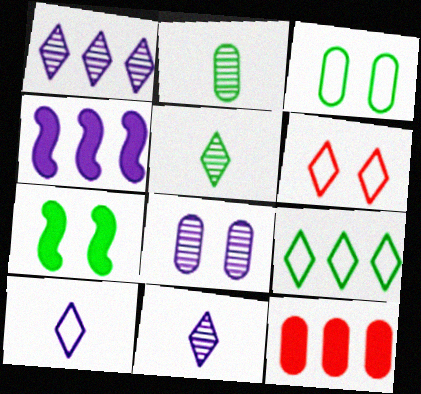[[2, 4, 6], 
[2, 7, 9], 
[4, 8, 10], 
[6, 7, 8], 
[6, 9, 10]]